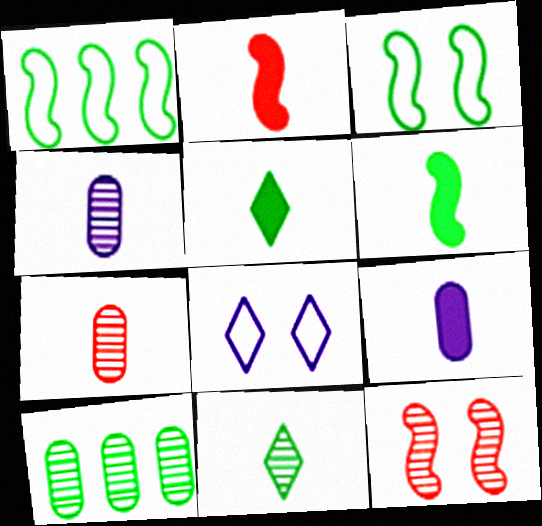[[2, 5, 9], 
[2, 8, 10], 
[3, 5, 10]]